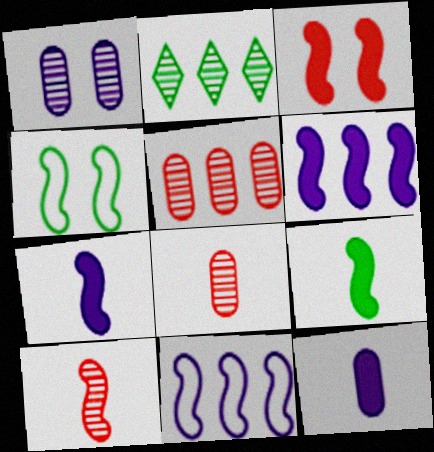[[1, 2, 10], 
[3, 6, 9], 
[4, 6, 10]]